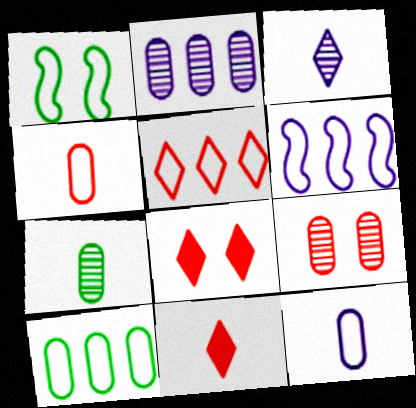[[1, 2, 11], 
[1, 5, 12], 
[2, 7, 9], 
[5, 6, 10], 
[6, 7, 8]]